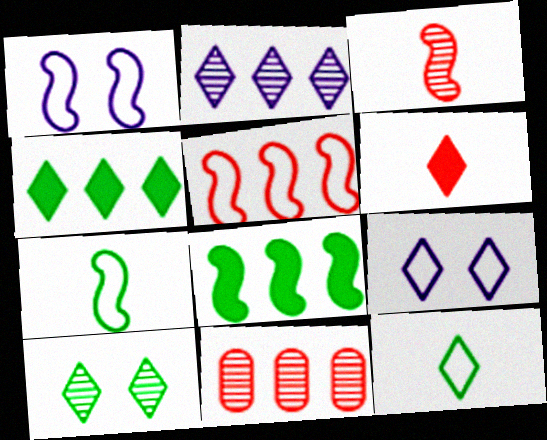[[1, 3, 8], 
[1, 5, 7], 
[4, 10, 12]]